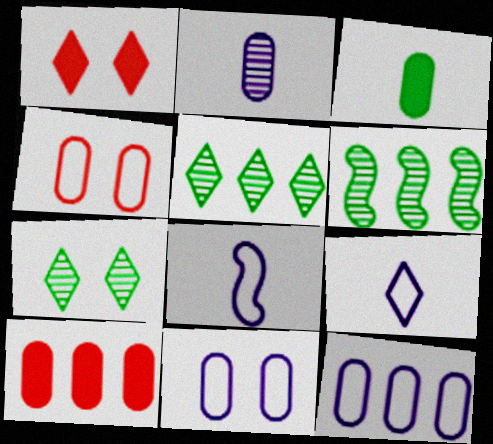[[1, 5, 9], 
[7, 8, 10]]